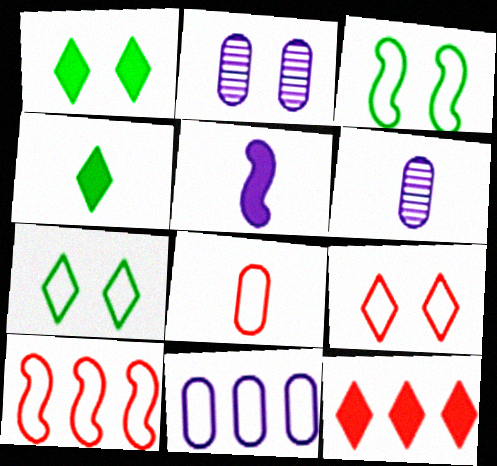[[1, 6, 10], 
[2, 4, 10], 
[3, 6, 12], 
[8, 9, 10]]